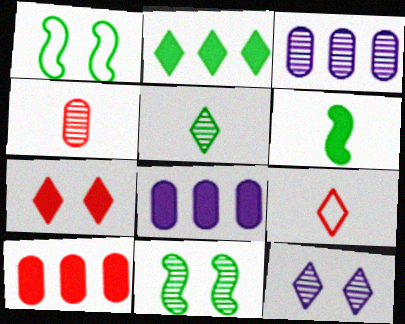[[2, 9, 12], 
[6, 7, 8], 
[8, 9, 11]]